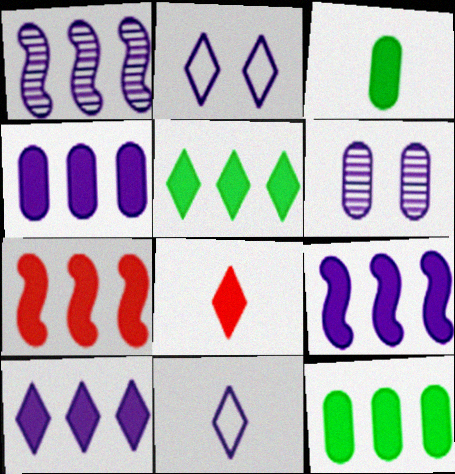[[4, 5, 7], 
[4, 9, 10], 
[6, 9, 11], 
[7, 10, 12]]